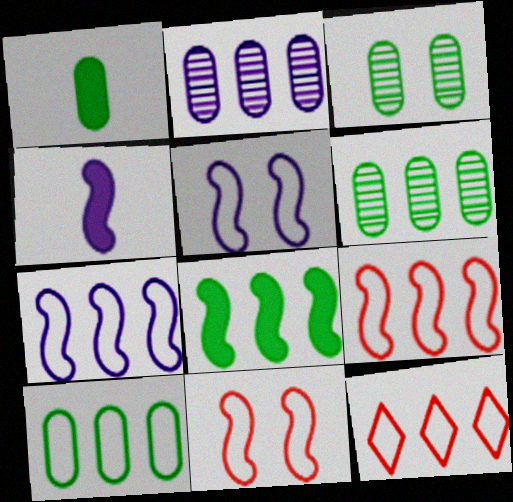[[1, 3, 10], 
[2, 8, 12], 
[3, 4, 12], 
[7, 10, 12]]